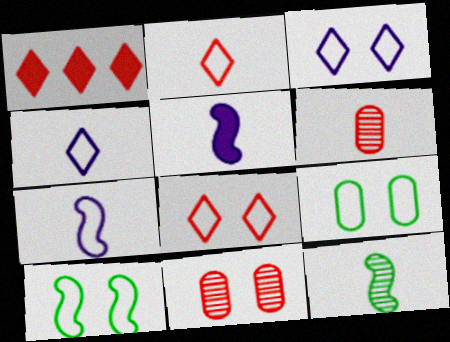[]